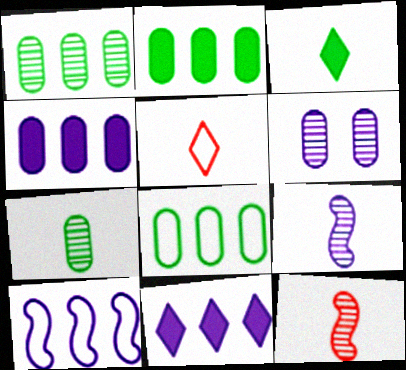[[1, 2, 8]]